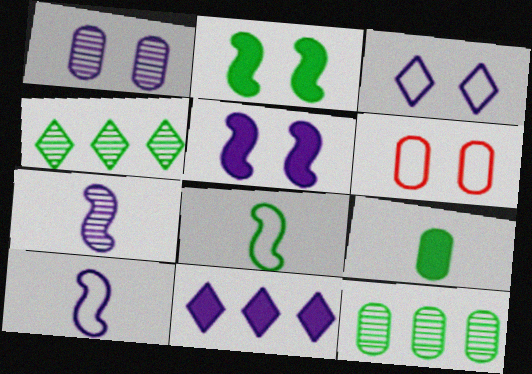[[1, 3, 5], 
[1, 10, 11]]